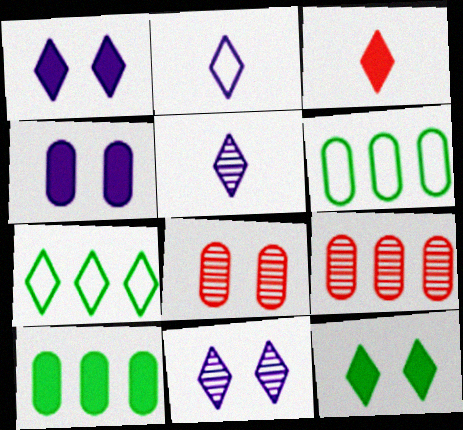[[3, 7, 11]]